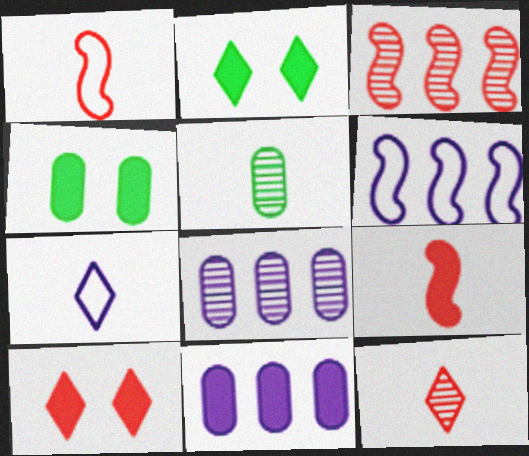[[1, 2, 8], 
[2, 9, 11], 
[3, 4, 7], 
[4, 6, 12], 
[5, 6, 10], 
[5, 7, 9]]